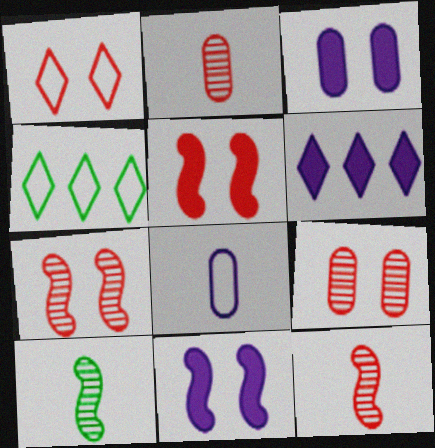[[1, 5, 9], 
[2, 4, 11], 
[3, 4, 12]]